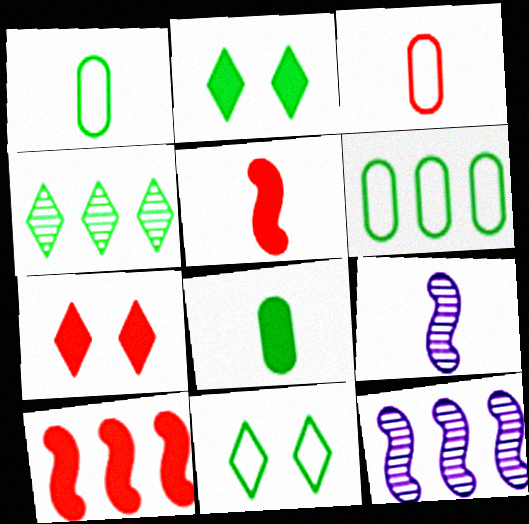[[1, 7, 12], 
[2, 3, 12], 
[6, 7, 9]]